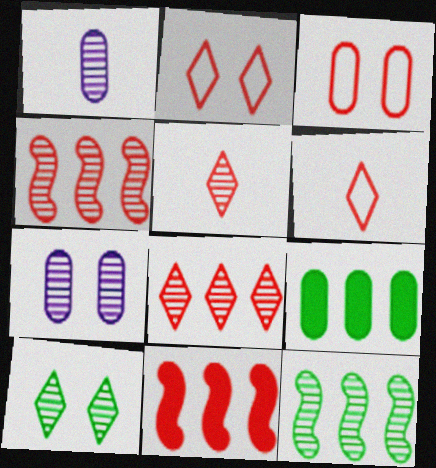[[1, 3, 9], 
[1, 4, 10], 
[3, 5, 11], 
[5, 7, 12]]